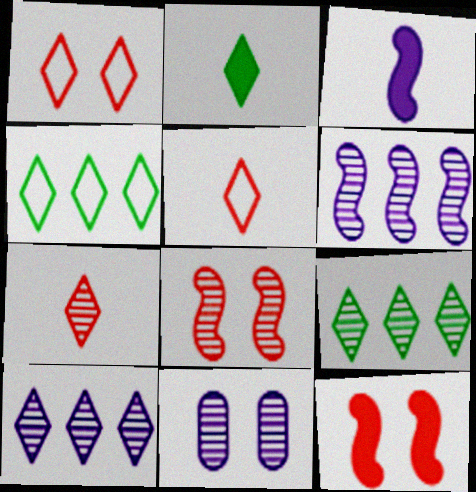[[1, 2, 10]]